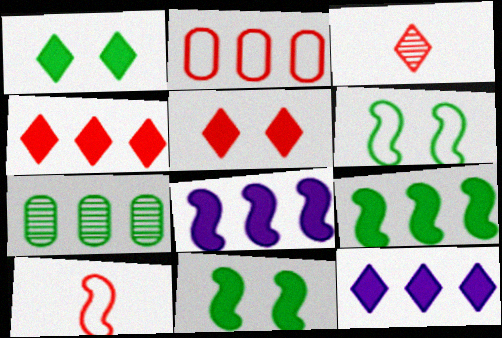[]